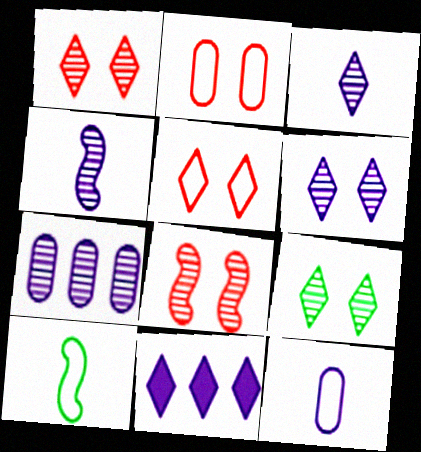[[1, 6, 9], 
[4, 6, 7]]